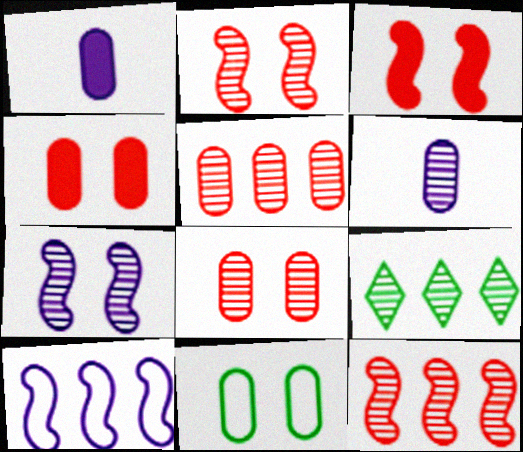[[1, 5, 11], 
[2, 6, 9]]